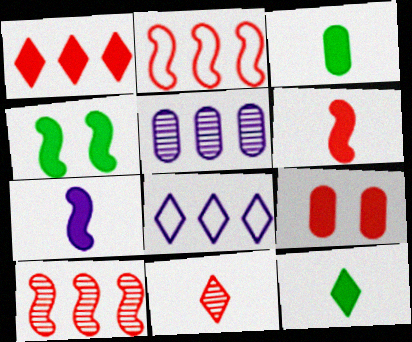[[1, 6, 9], 
[2, 9, 11]]